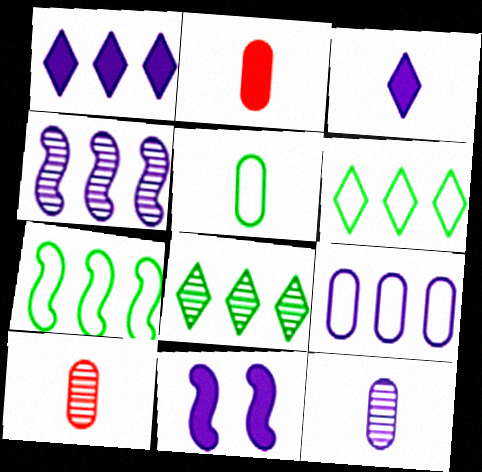[[1, 4, 9], 
[2, 5, 12], 
[6, 10, 11]]